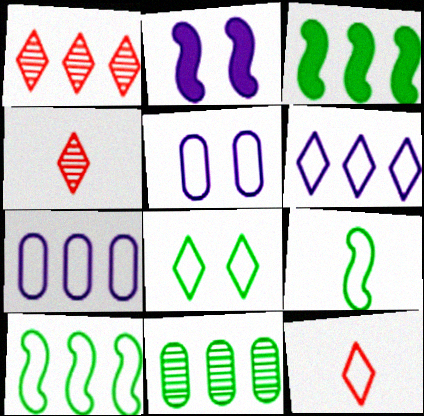[[1, 3, 7], 
[2, 11, 12], 
[3, 4, 5], 
[5, 10, 12], 
[6, 8, 12]]